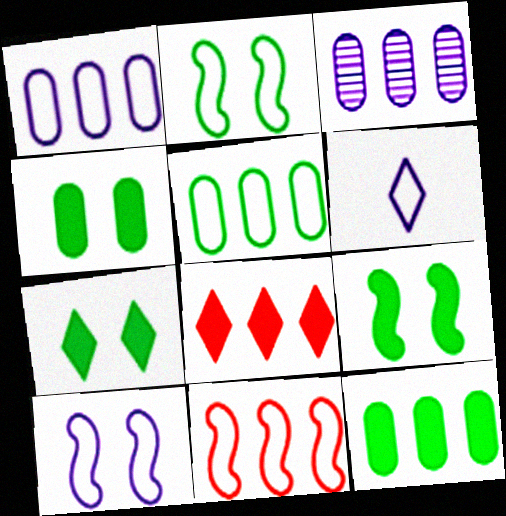[[1, 6, 10], 
[4, 7, 9]]